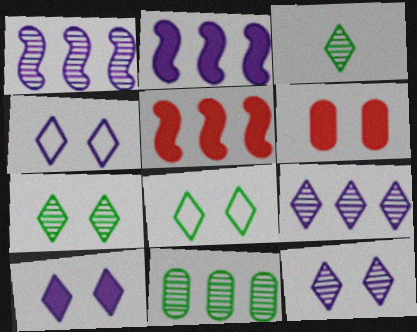[[4, 10, 12]]